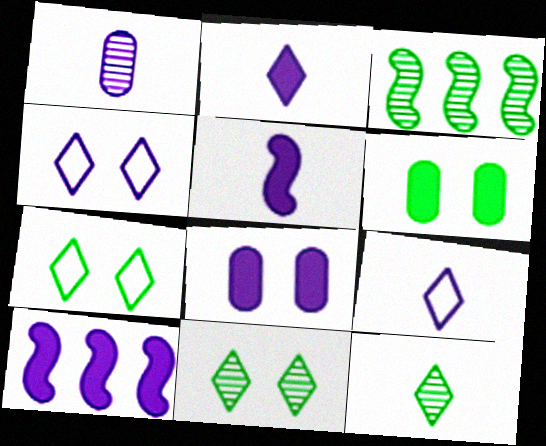[[1, 4, 10], 
[1, 5, 9], 
[2, 8, 10]]